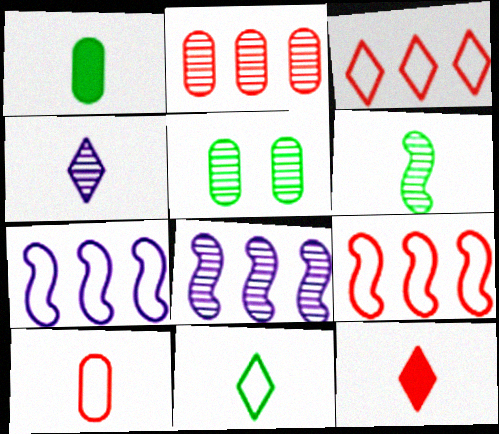[[1, 6, 11], 
[4, 11, 12], 
[5, 7, 12]]